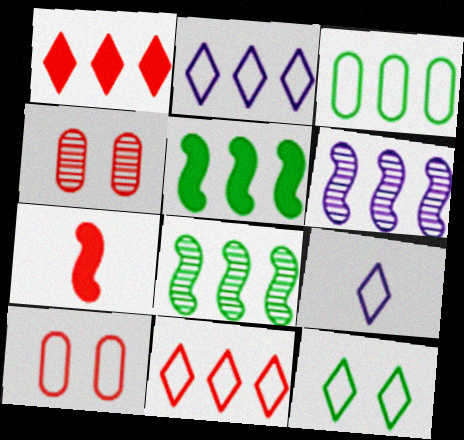[[1, 3, 6], 
[4, 5, 9], 
[4, 7, 11], 
[9, 11, 12]]